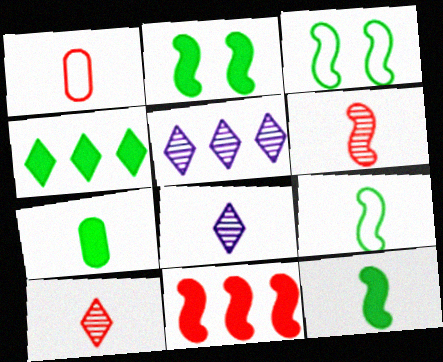[[1, 2, 5], 
[1, 8, 12], 
[2, 4, 7]]